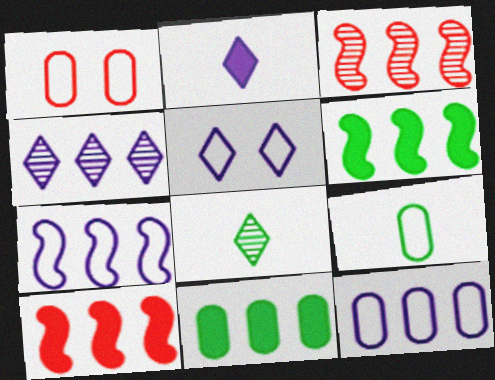[[1, 9, 12], 
[2, 4, 5], 
[3, 6, 7]]